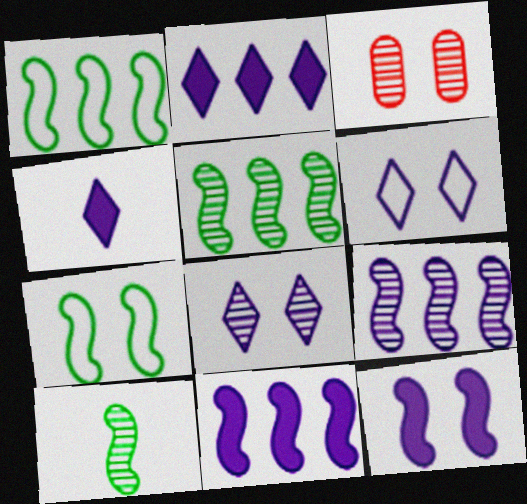[[1, 3, 4]]